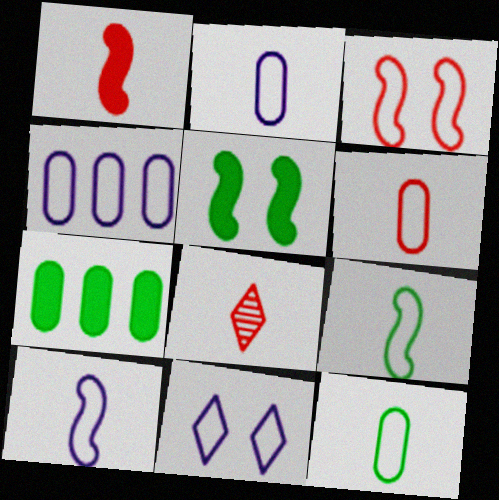[[1, 6, 8], 
[2, 6, 12], 
[4, 5, 8], 
[4, 10, 11]]